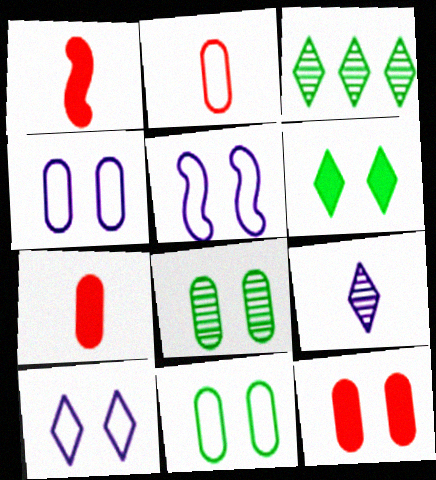[[1, 3, 4], 
[3, 5, 7], 
[4, 5, 10], 
[4, 8, 12]]